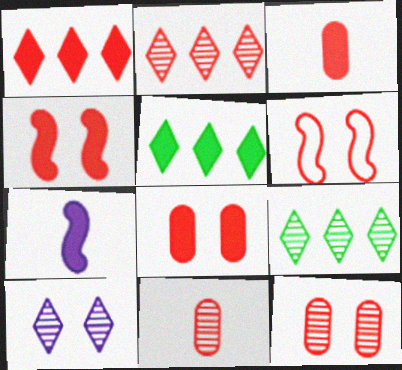[[1, 3, 4], 
[1, 6, 11], 
[2, 3, 6], 
[5, 7, 8]]